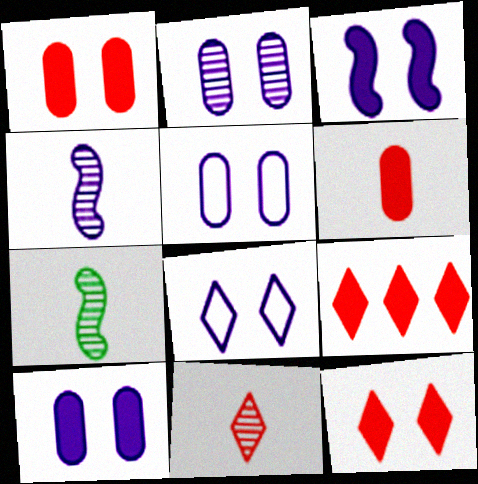[[2, 3, 8], 
[2, 5, 10], 
[5, 7, 9]]